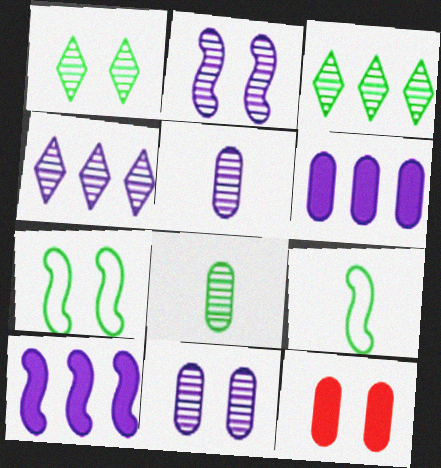[[2, 4, 5], 
[4, 9, 12]]